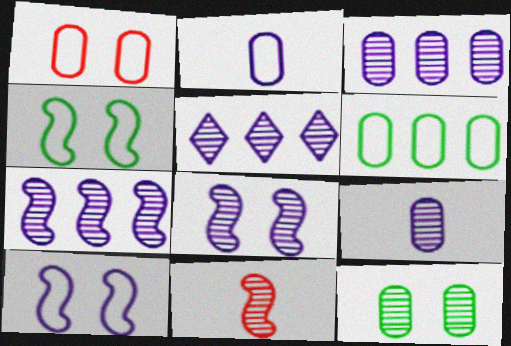[[1, 2, 6], 
[3, 5, 7], 
[5, 8, 9], 
[5, 11, 12]]